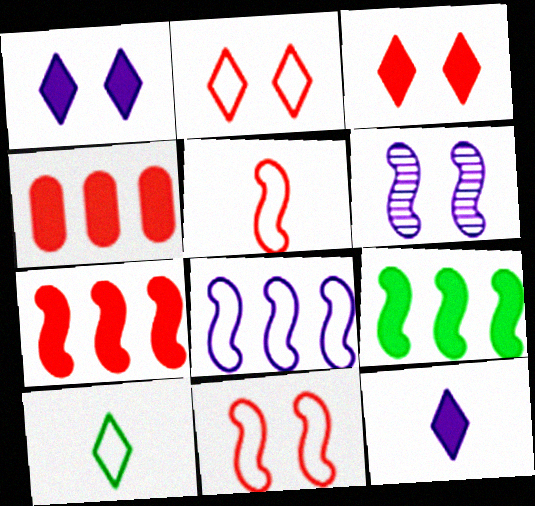[[4, 6, 10], 
[5, 6, 9]]